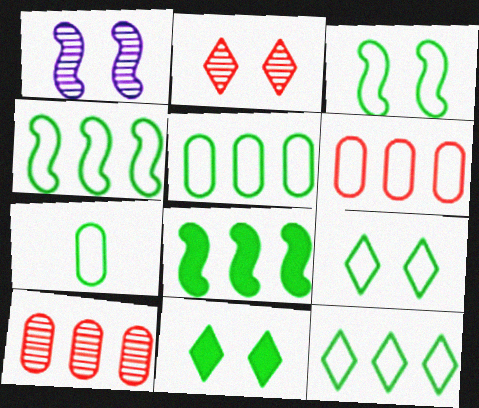[[3, 7, 12], 
[4, 5, 12], 
[4, 7, 9]]